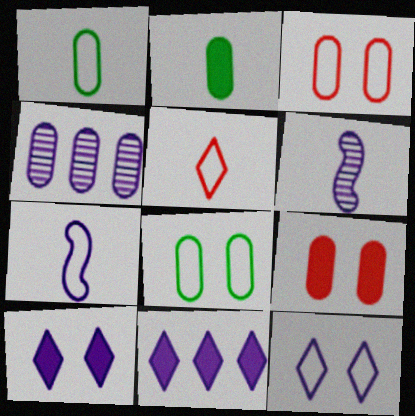[[1, 4, 9], 
[1, 5, 7], 
[2, 3, 4], 
[2, 5, 6], 
[4, 7, 10]]